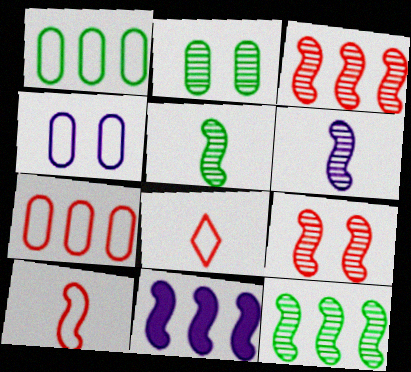[[2, 8, 11], 
[6, 9, 12]]